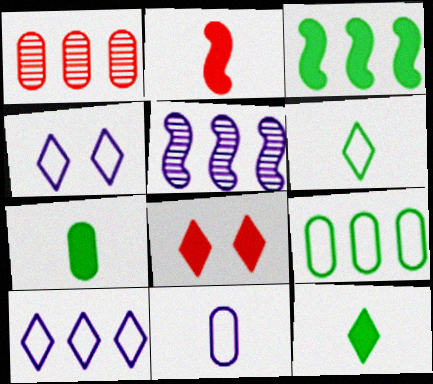[[1, 3, 10]]